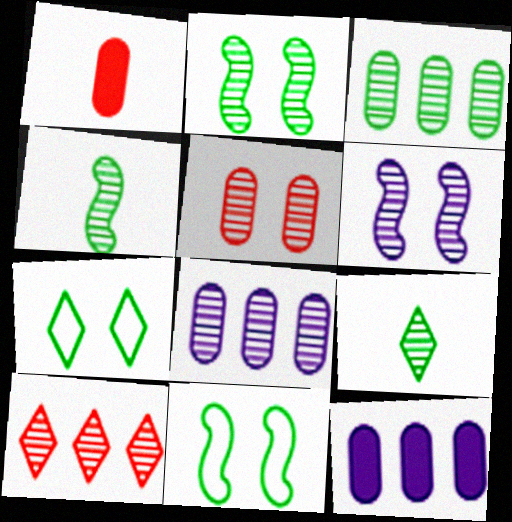[[2, 3, 9]]